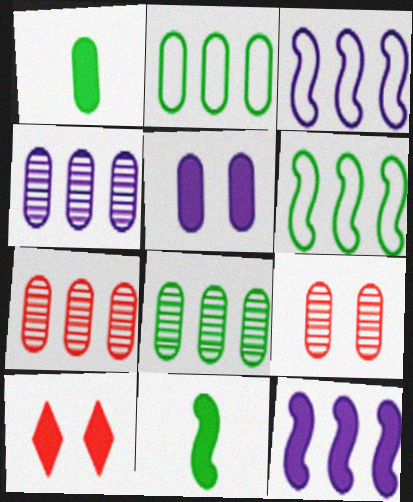[[1, 10, 12], 
[4, 7, 8]]